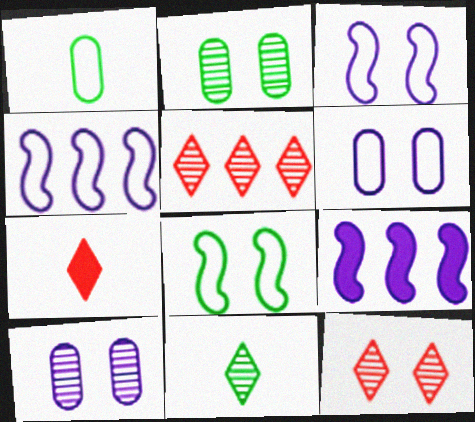[[1, 9, 12], 
[2, 4, 7]]